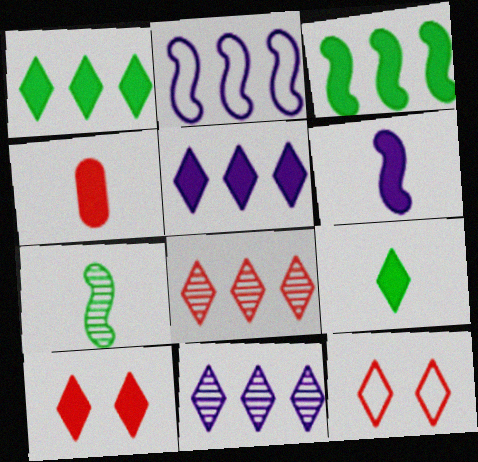[[4, 6, 9], 
[5, 9, 10], 
[9, 11, 12]]